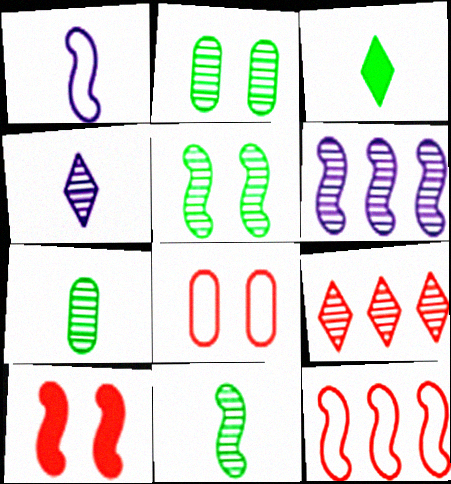[[3, 6, 8]]